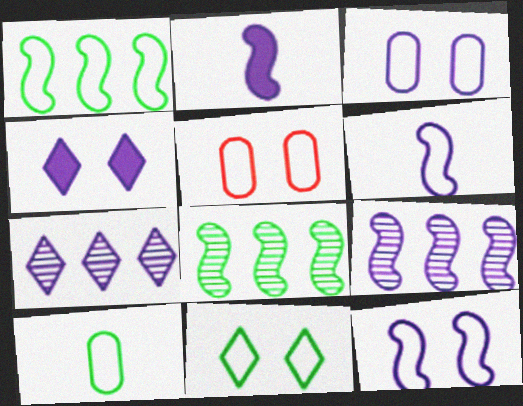[[1, 10, 11], 
[2, 3, 7], 
[2, 9, 12], 
[5, 11, 12]]